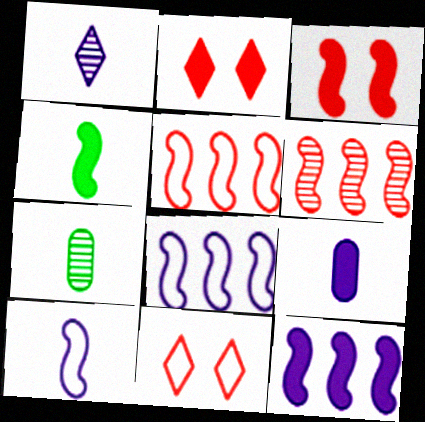[[1, 9, 10], 
[2, 7, 8], 
[3, 4, 12], 
[7, 11, 12]]